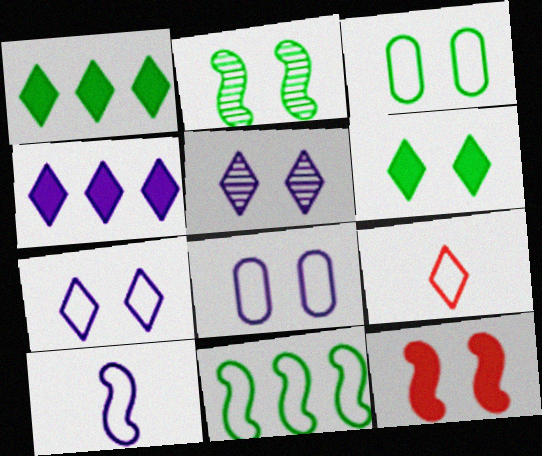[[1, 5, 9], 
[2, 3, 6], 
[3, 5, 12], 
[8, 9, 11]]